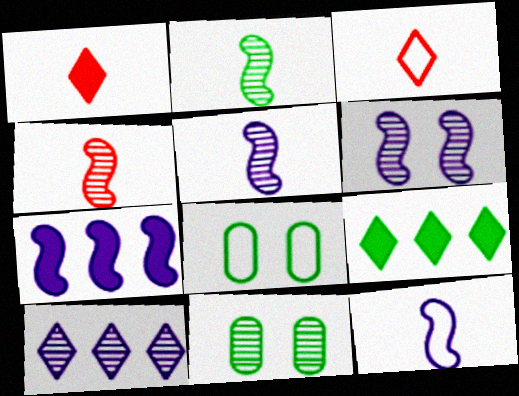[[2, 4, 5], 
[2, 8, 9], 
[3, 7, 11], 
[4, 10, 11], 
[6, 7, 12]]